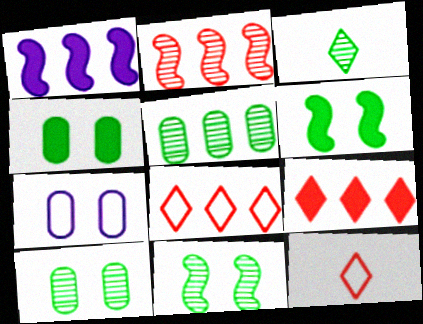[[1, 5, 8], 
[1, 10, 12], 
[3, 5, 11]]